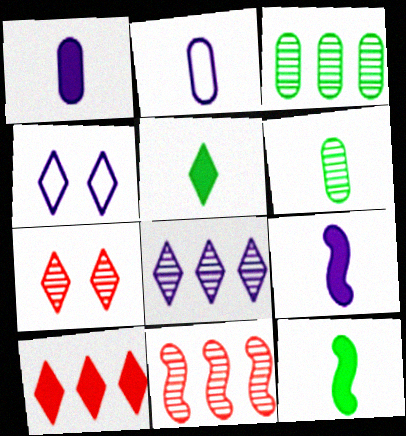[[3, 8, 11]]